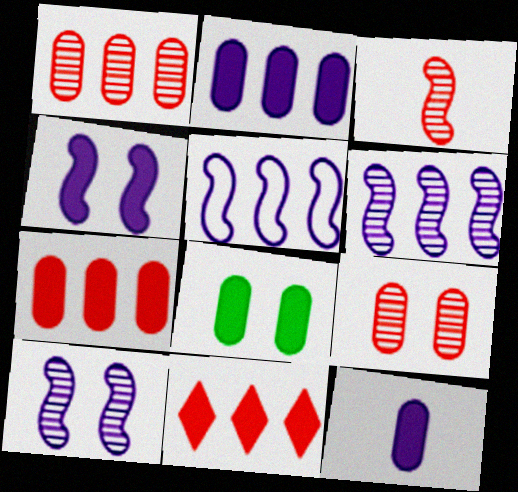[[7, 8, 12]]